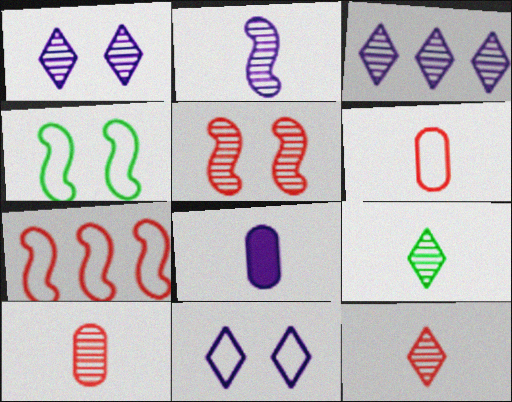[[2, 9, 10]]